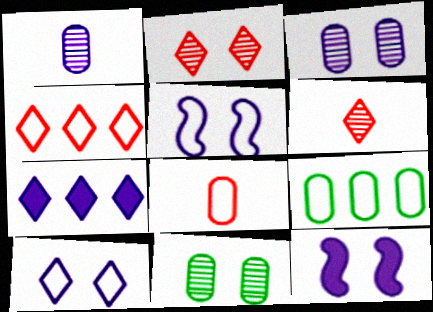[[1, 5, 7], 
[3, 10, 12], 
[6, 9, 12]]